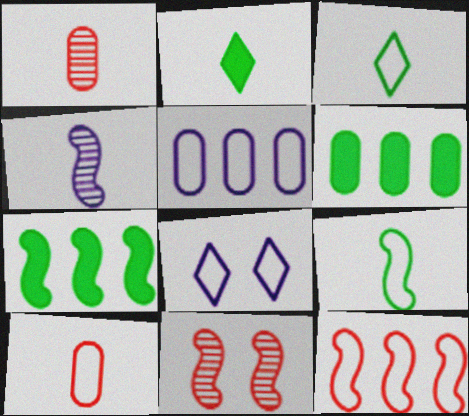[[1, 7, 8], 
[2, 4, 10], 
[2, 5, 11]]